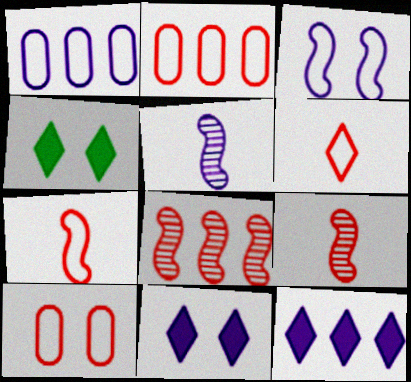[[1, 4, 9], 
[1, 5, 11], 
[2, 4, 5]]